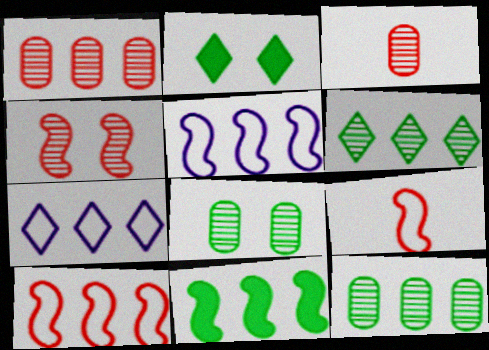[[1, 7, 11], 
[2, 3, 5]]